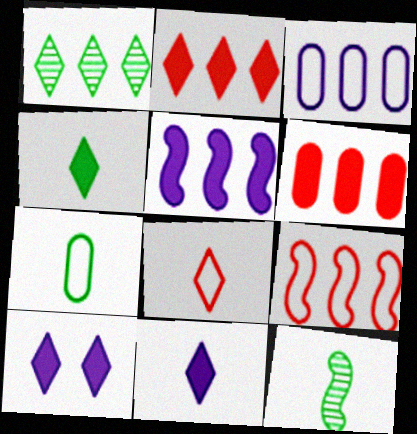[[1, 8, 10], 
[2, 4, 10], 
[4, 7, 12]]